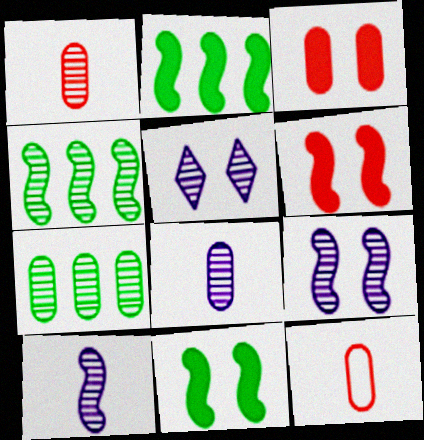[[1, 4, 5], 
[2, 5, 12]]